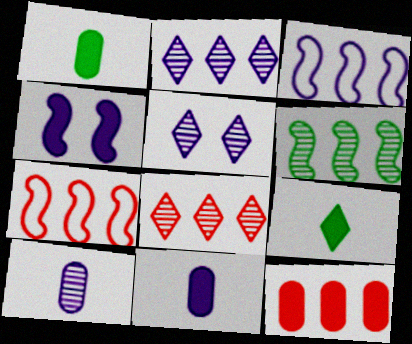[[1, 5, 7], 
[3, 5, 11], 
[4, 9, 12], 
[7, 8, 12]]